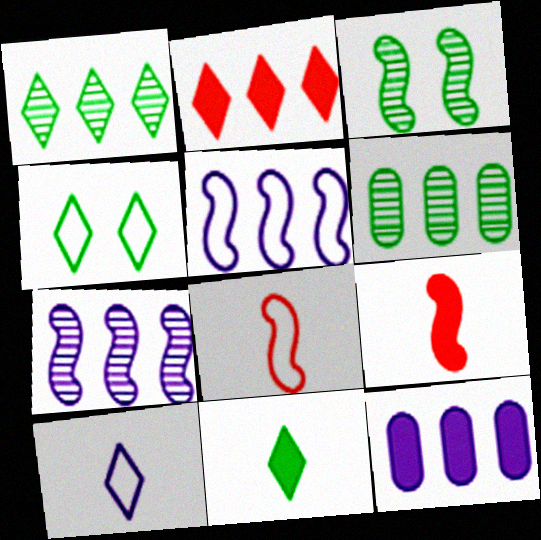[[1, 4, 11], 
[2, 5, 6], 
[3, 5, 9]]